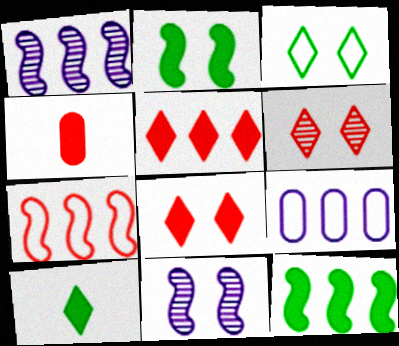[[1, 3, 4], 
[1, 7, 12], 
[4, 6, 7]]